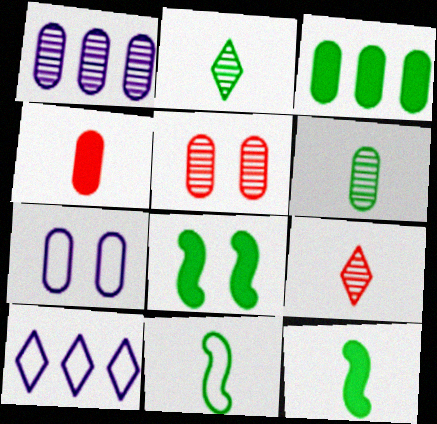[[1, 5, 6], 
[5, 10, 12]]